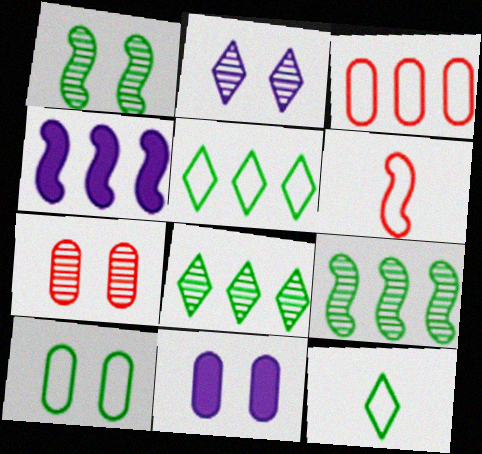[[1, 2, 7], 
[1, 4, 6], 
[3, 4, 8], 
[4, 7, 12], 
[6, 8, 11], 
[7, 10, 11]]